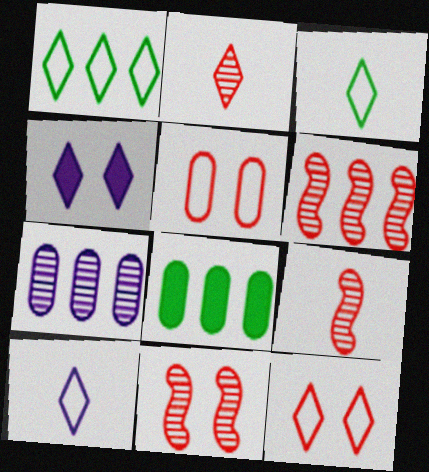[[1, 2, 4], 
[1, 10, 12], 
[6, 9, 11], 
[8, 10, 11]]